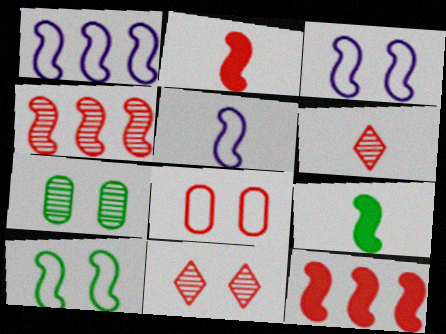[[1, 3, 5], 
[3, 4, 9], 
[6, 8, 12]]